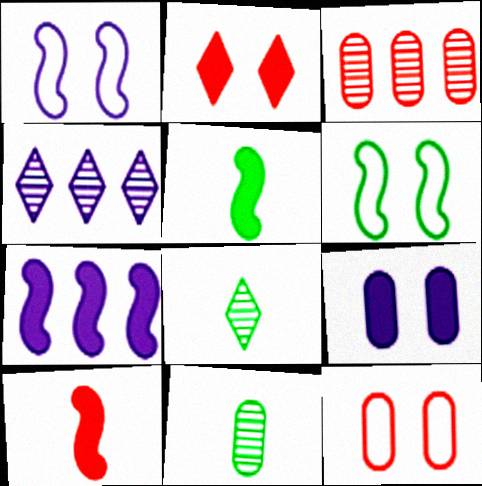[[4, 5, 12], 
[7, 8, 12]]